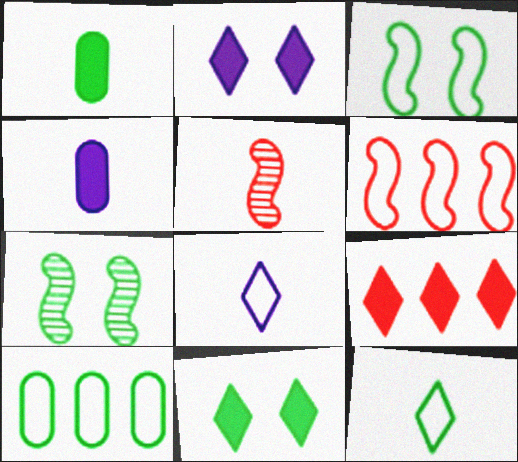[[1, 5, 8], 
[2, 5, 10], 
[3, 10, 12], 
[4, 5, 12]]